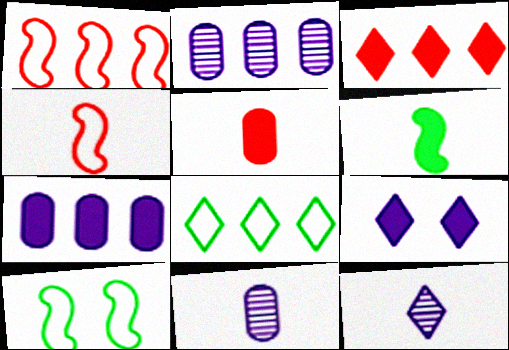[[3, 10, 11]]